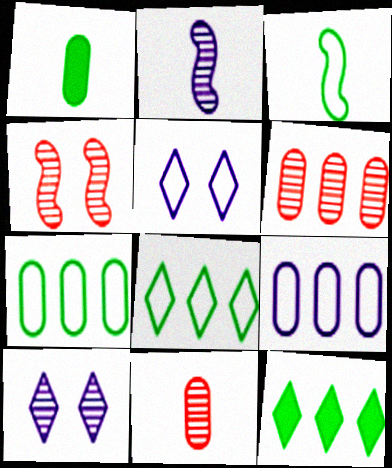[]